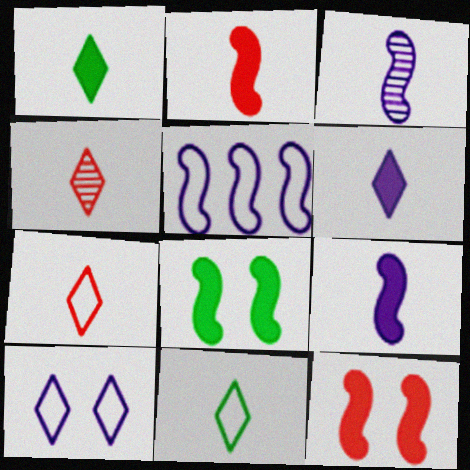[[4, 6, 11]]